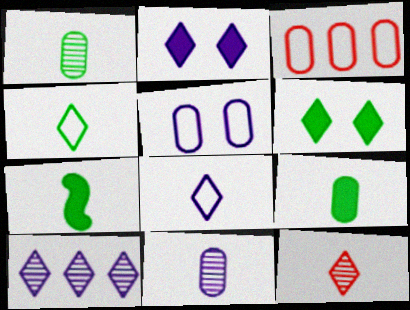[[1, 4, 7], 
[2, 8, 10]]